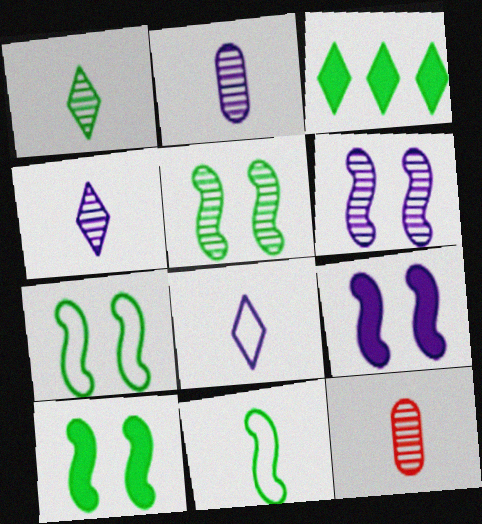[[5, 7, 10]]